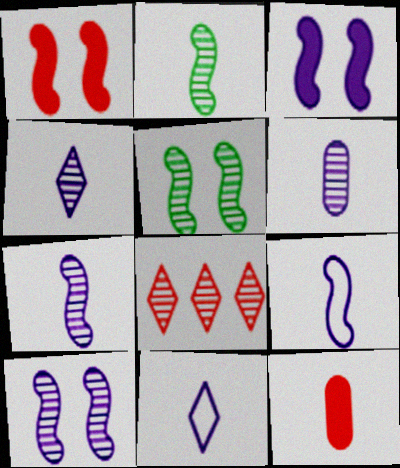[[2, 11, 12], 
[4, 6, 7], 
[5, 6, 8]]